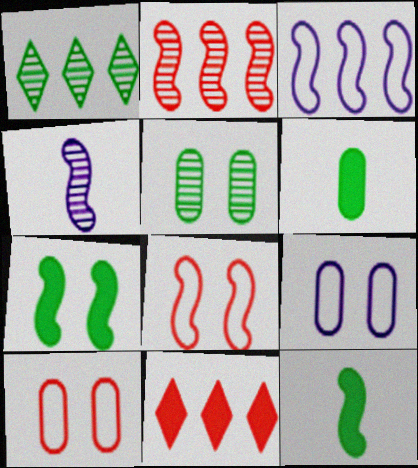[]